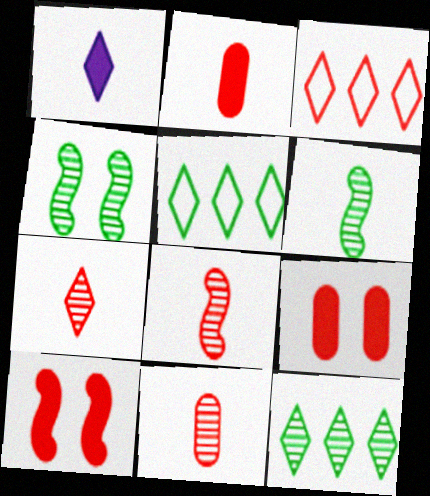[[3, 8, 9], 
[3, 10, 11], 
[7, 8, 11]]